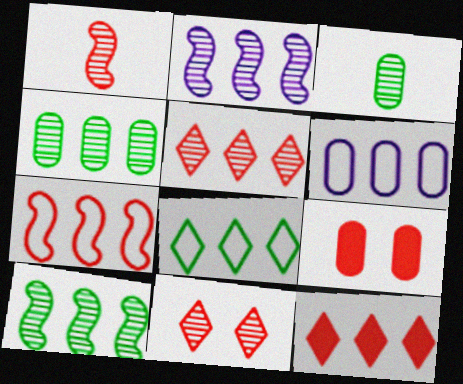[[2, 3, 11], 
[2, 4, 5], 
[3, 6, 9], 
[6, 7, 8], 
[6, 10, 12]]